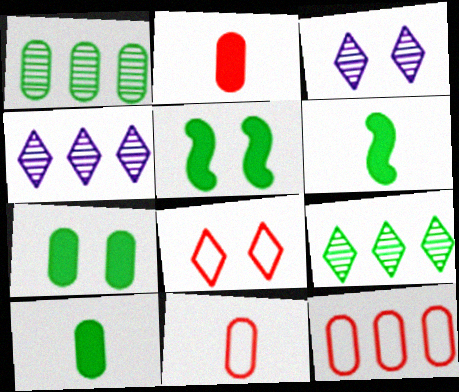[[3, 6, 12], 
[4, 5, 11]]